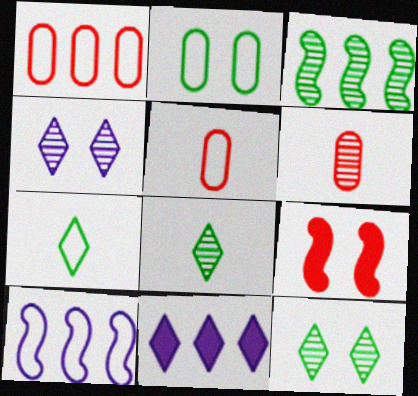[[1, 3, 11], 
[2, 4, 9], 
[3, 4, 6]]